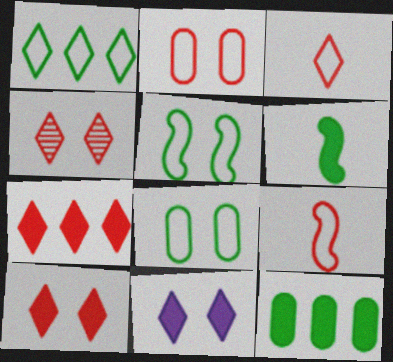[[3, 4, 7]]